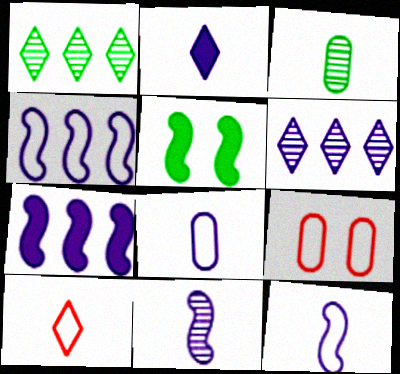[[2, 8, 11]]